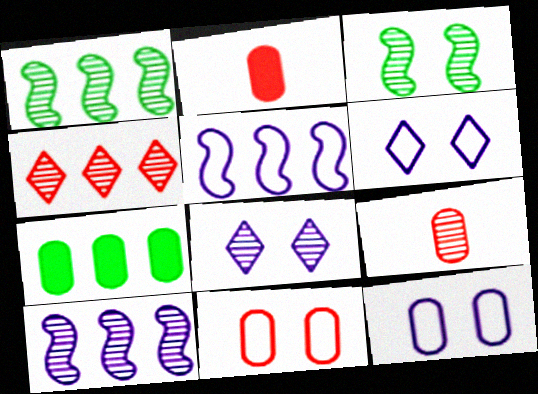[[1, 2, 6], 
[1, 8, 9], 
[4, 5, 7], 
[7, 9, 12]]